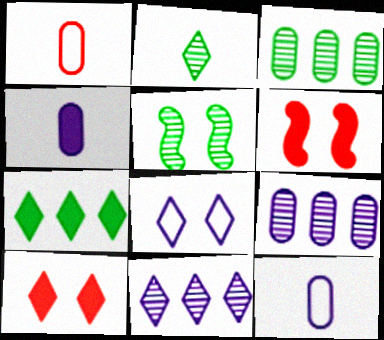[[2, 3, 5], 
[4, 6, 7]]